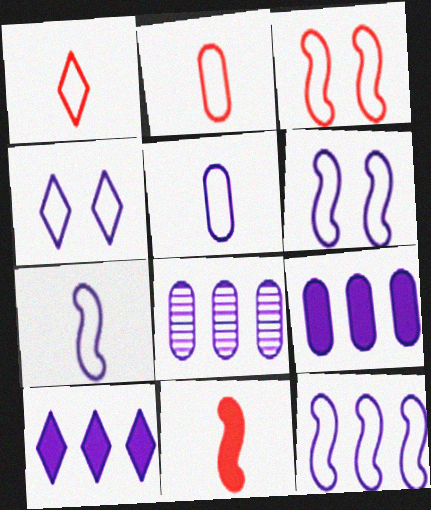[[4, 5, 12], 
[6, 7, 12], 
[8, 10, 12]]